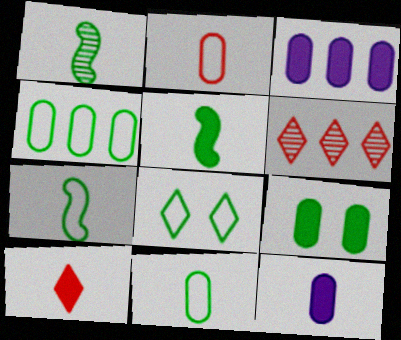[[1, 5, 7], 
[4, 7, 8], 
[5, 10, 12]]